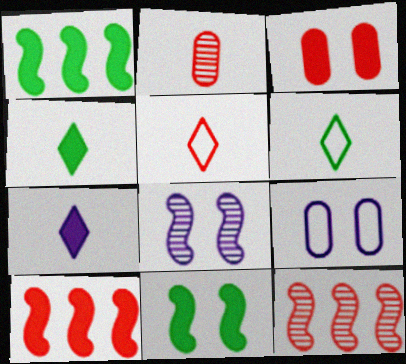[[1, 3, 7], 
[3, 5, 12], 
[4, 9, 12]]